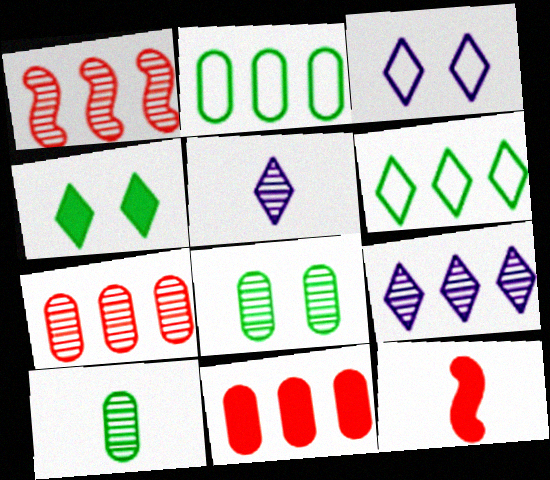[[1, 5, 8]]